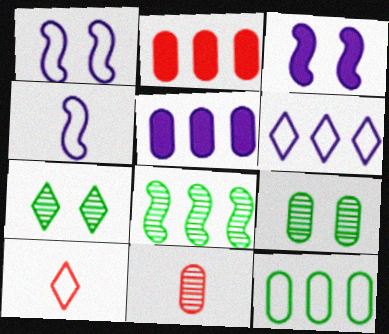[[1, 10, 12], 
[2, 4, 7], 
[2, 6, 8]]